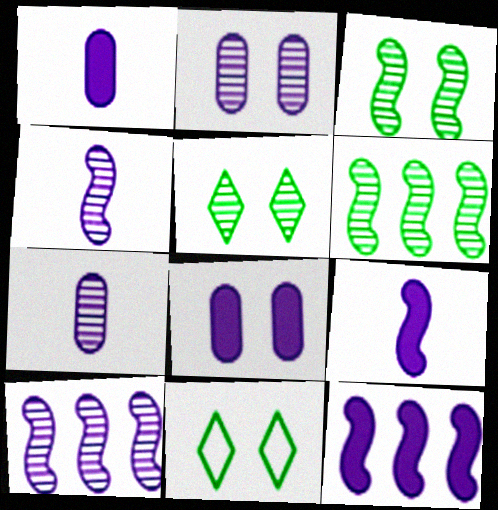[]